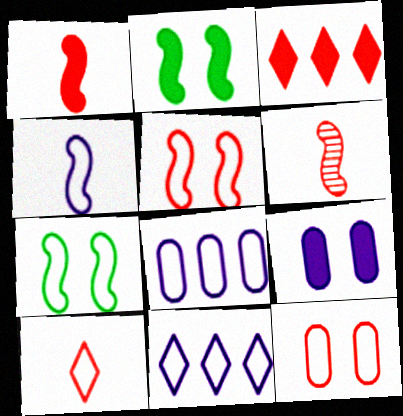[[3, 6, 12], 
[7, 8, 10]]